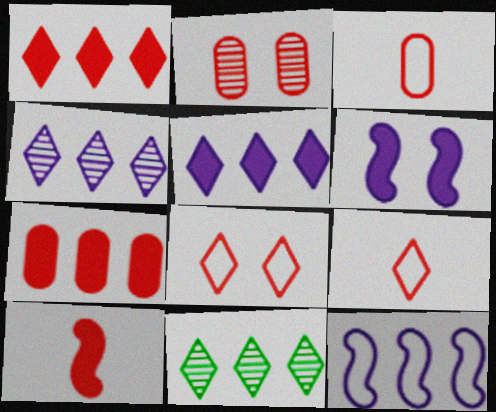[[2, 3, 7], 
[3, 6, 11], 
[7, 11, 12]]